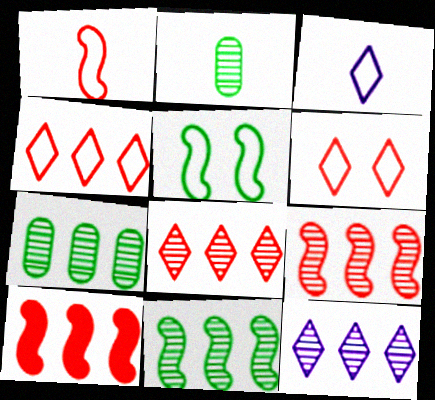[[7, 9, 12]]